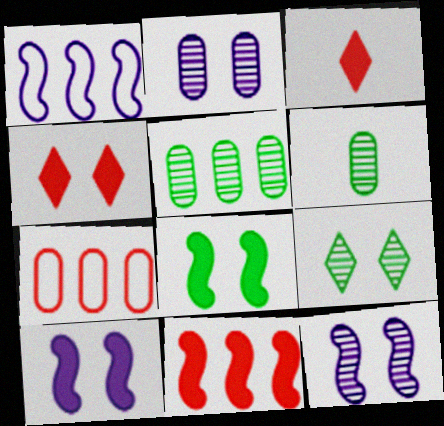[[1, 4, 6]]